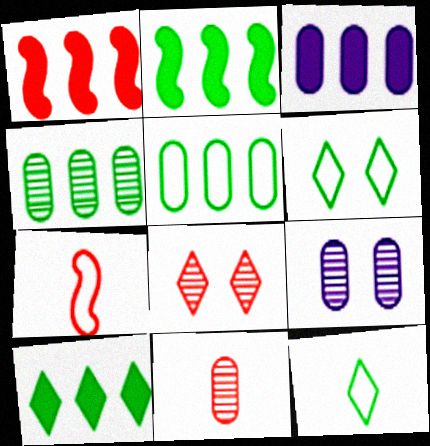[[1, 3, 10], 
[1, 9, 12], 
[4, 9, 11], 
[7, 9, 10]]